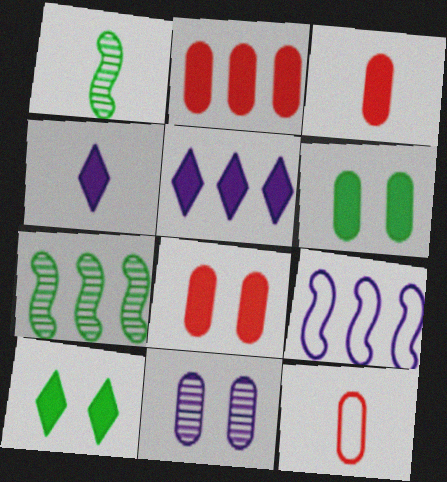[[1, 4, 12], 
[2, 3, 8], 
[4, 9, 11]]